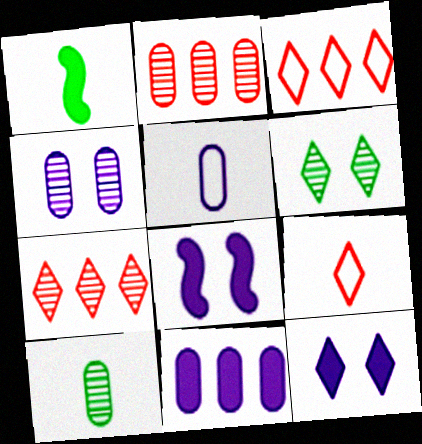[[1, 3, 4], 
[2, 4, 10], 
[3, 8, 10], 
[4, 5, 11]]